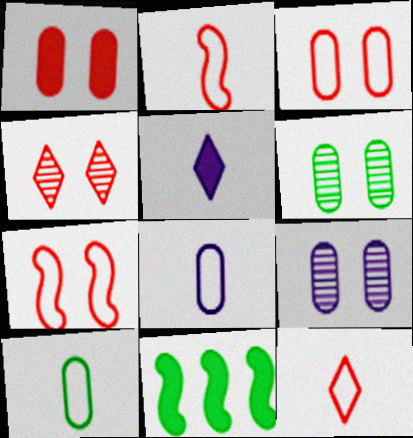[[1, 4, 7], 
[1, 5, 11], 
[4, 8, 11], 
[9, 11, 12]]